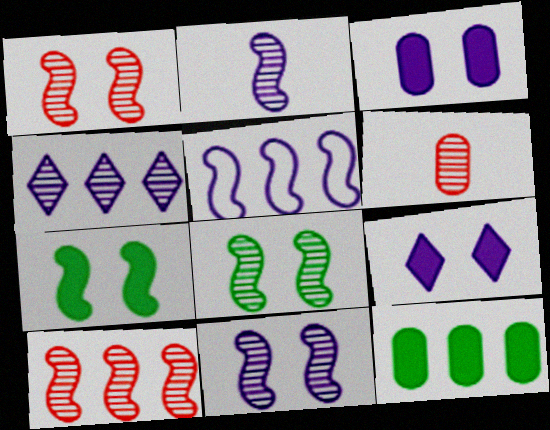[[1, 8, 11], 
[2, 8, 10], 
[4, 6, 8]]